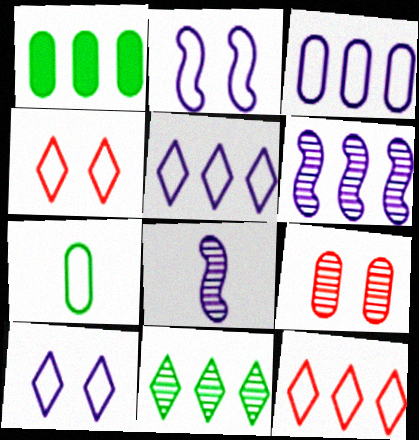[[1, 4, 8], 
[1, 6, 12], 
[2, 7, 12], 
[8, 9, 11]]